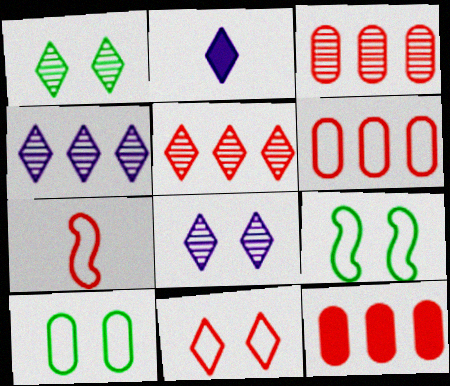[[2, 3, 9], 
[3, 6, 12], 
[6, 7, 11]]